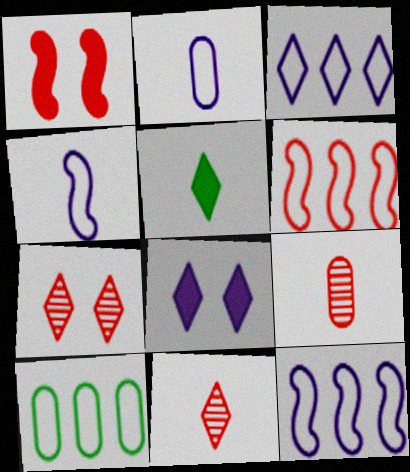[[3, 5, 7], 
[3, 6, 10], 
[4, 5, 9]]